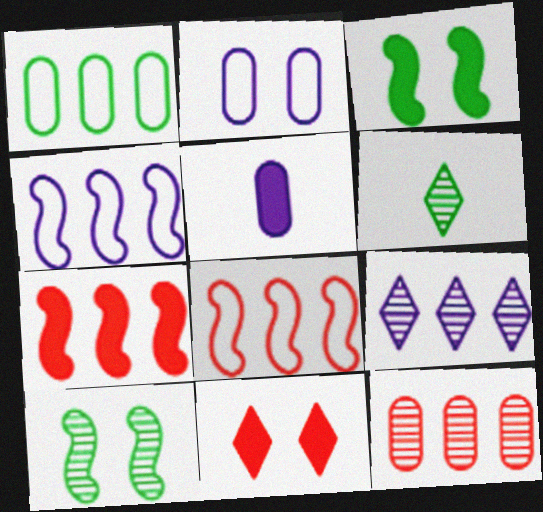[[1, 3, 6], 
[1, 7, 9], 
[2, 6, 7], 
[2, 10, 11]]